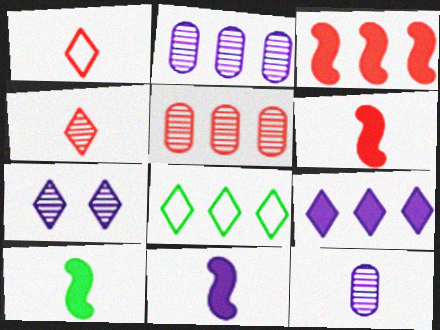[[1, 10, 12], 
[2, 3, 8], 
[6, 10, 11]]